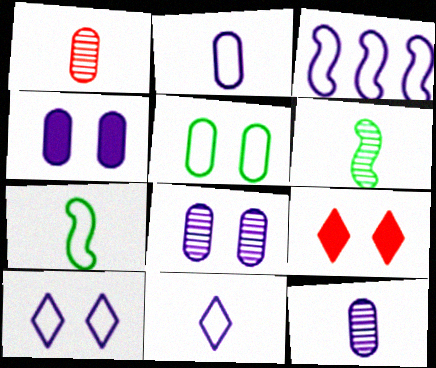[[2, 3, 10]]